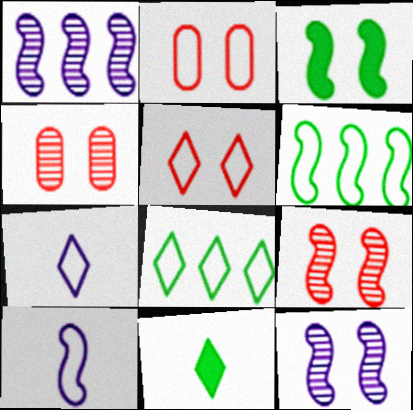[[1, 2, 11], 
[2, 6, 7], 
[2, 8, 10], 
[5, 7, 8]]